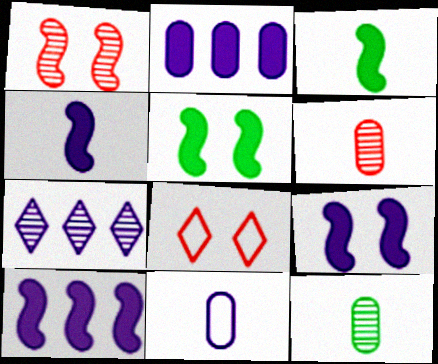[[1, 7, 12], 
[4, 9, 10], 
[7, 9, 11], 
[8, 10, 12]]